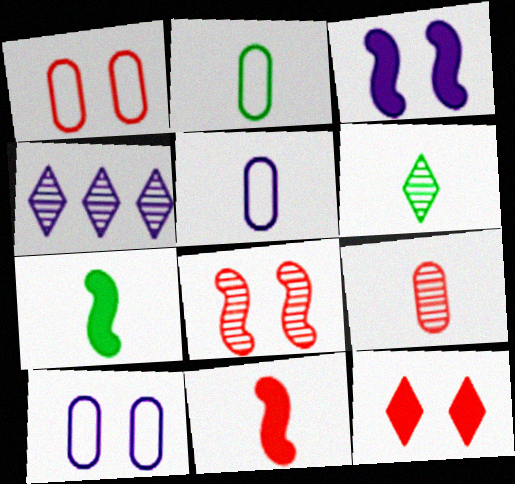[[1, 4, 7], 
[1, 8, 12], 
[2, 6, 7], 
[3, 4, 5], 
[5, 6, 11]]